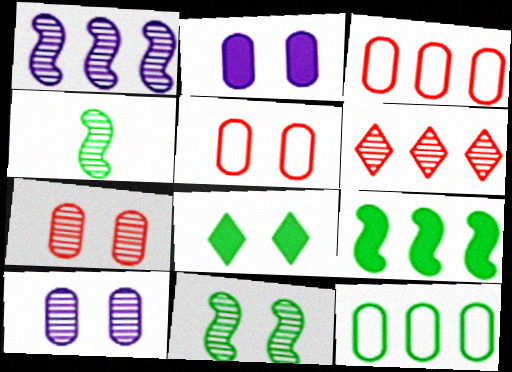[[4, 6, 10], 
[4, 8, 12]]